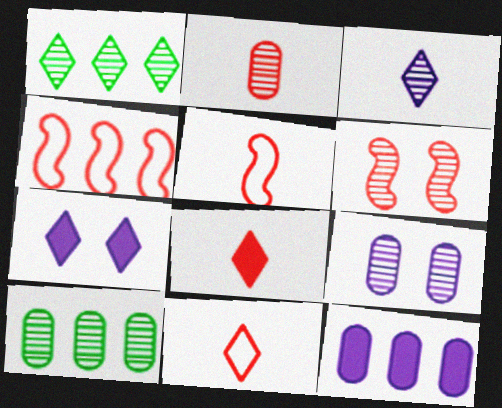[[1, 4, 12], 
[1, 7, 11], 
[2, 5, 8], 
[2, 9, 10], 
[3, 6, 10], 
[5, 7, 10]]